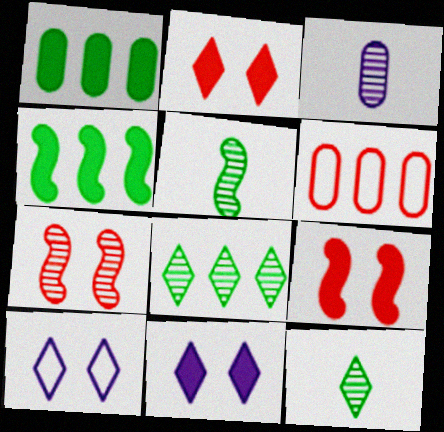[[3, 7, 8], 
[5, 6, 11]]